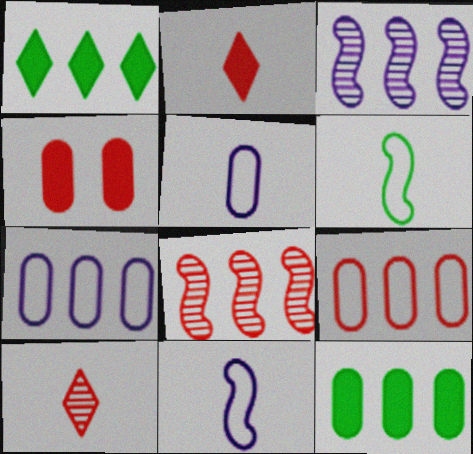[[1, 3, 9], 
[1, 7, 8]]